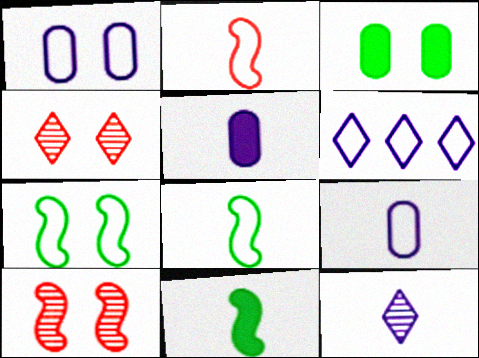[]